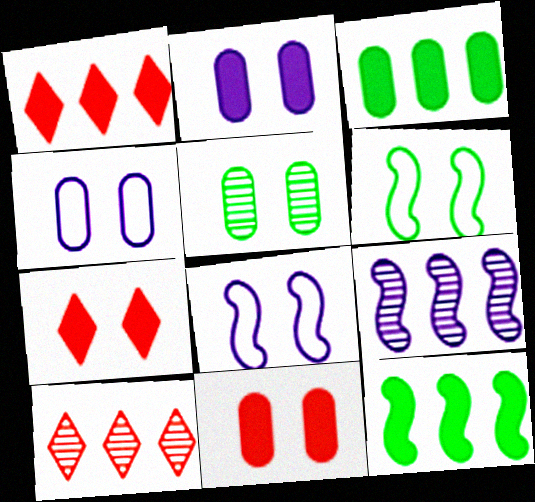[[4, 5, 11], 
[5, 7, 8]]